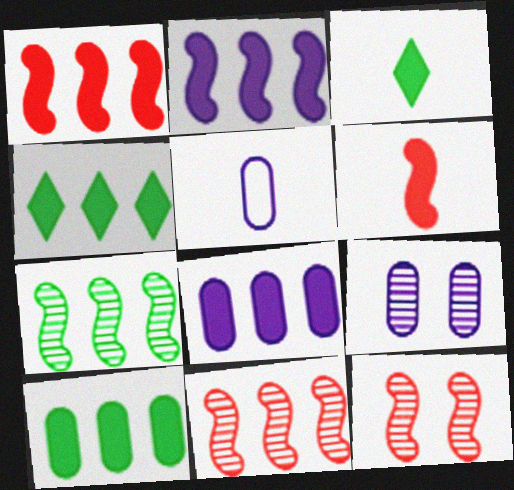[[1, 4, 8], 
[4, 5, 12], 
[5, 8, 9]]